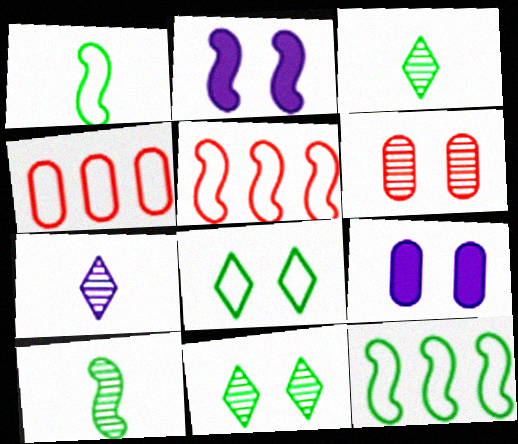[[2, 3, 4], 
[2, 5, 10], 
[2, 6, 8], 
[3, 5, 9]]